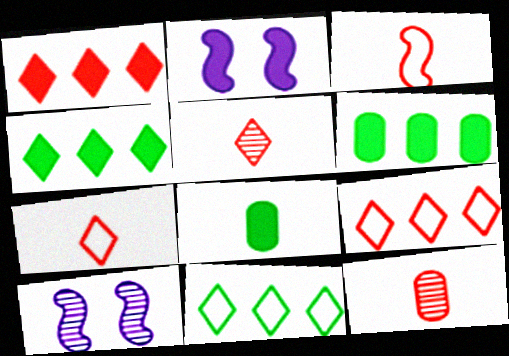[[1, 2, 8], 
[2, 11, 12], 
[6, 7, 10], 
[8, 9, 10]]